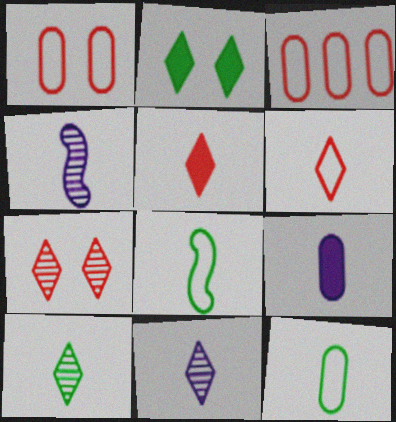[[2, 3, 4], 
[4, 5, 12]]